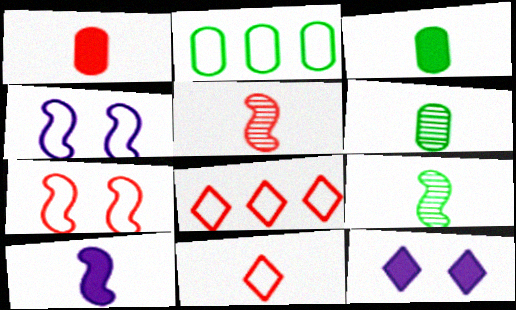[[1, 5, 11], 
[2, 4, 11], 
[2, 5, 12], 
[6, 10, 11]]